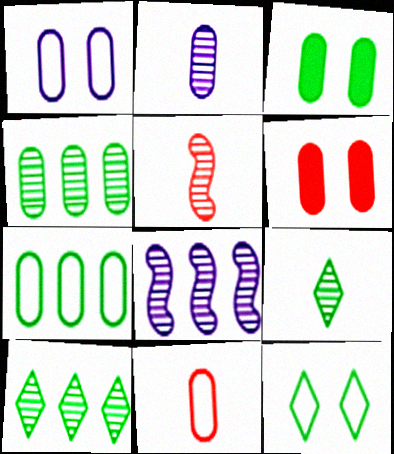[[1, 7, 11], 
[2, 5, 9], 
[2, 6, 7]]